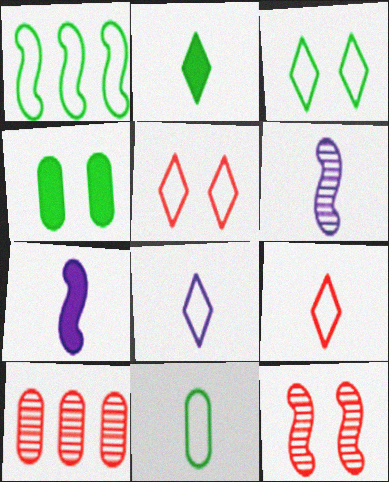[[1, 3, 11], 
[1, 7, 12], 
[3, 7, 10]]